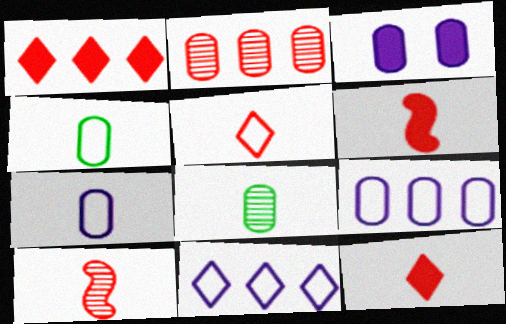[[2, 3, 4]]